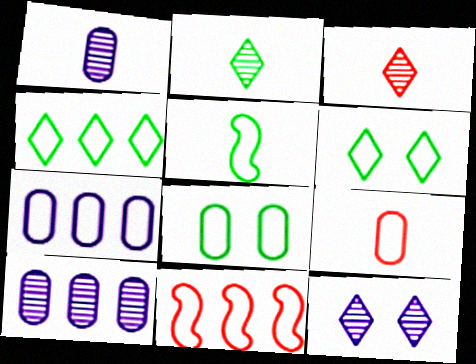[[4, 5, 8], 
[4, 7, 11], 
[7, 8, 9]]